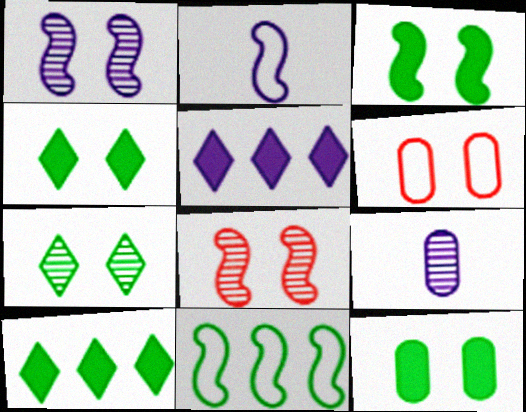[[1, 4, 6], 
[3, 4, 12]]